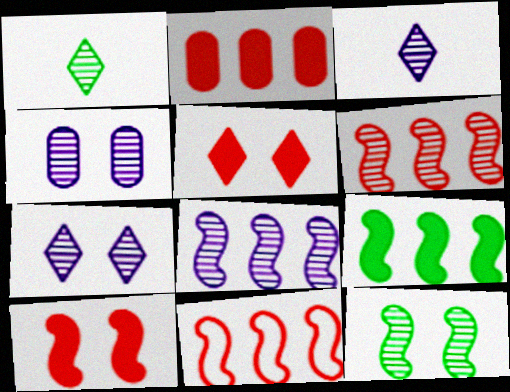[[1, 4, 6], 
[3, 4, 8], 
[8, 9, 11]]